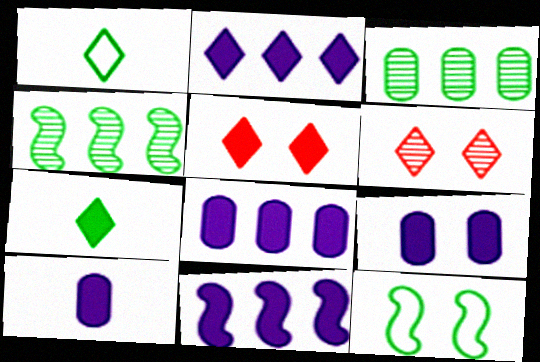[[1, 2, 6], 
[2, 5, 7], 
[2, 8, 11], 
[3, 7, 12], 
[6, 9, 12], 
[8, 9, 10]]